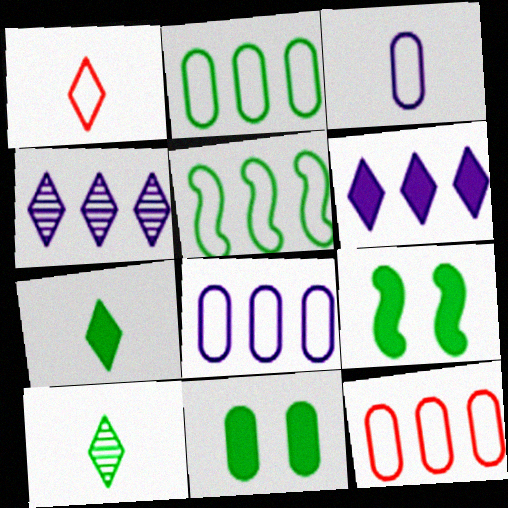[[2, 8, 12], 
[2, 9, 10], 
[5, 10, 11]]